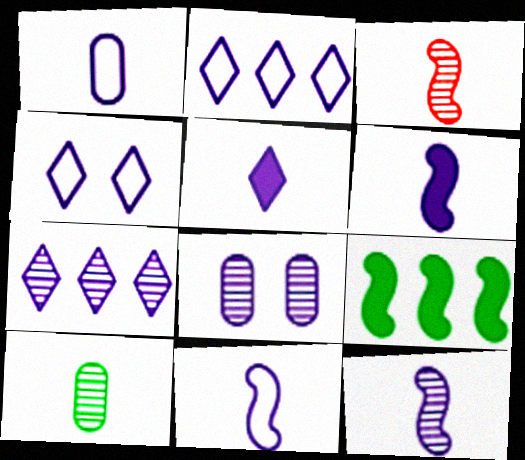[[1, 5, 12], 
[2, 6, 8], 
[4, 5, 7], 
[6, 11, 12], 
[7, 8, 12]]